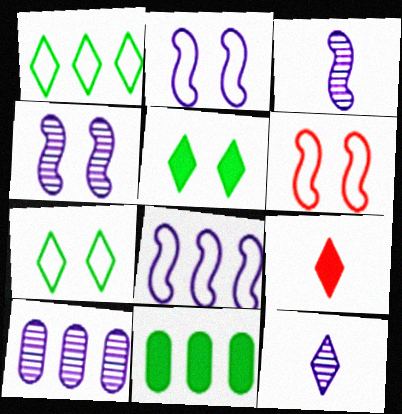[[4, 10, 12], 
[6, 11, 12]]